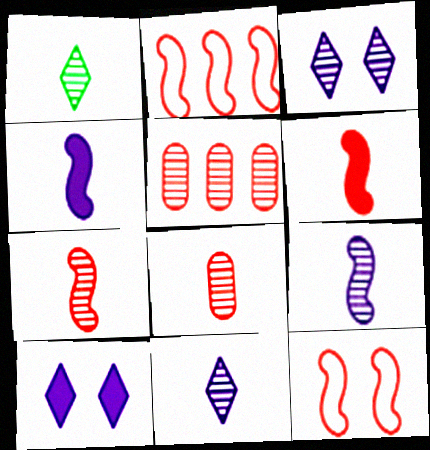[[1, 8, 9]]